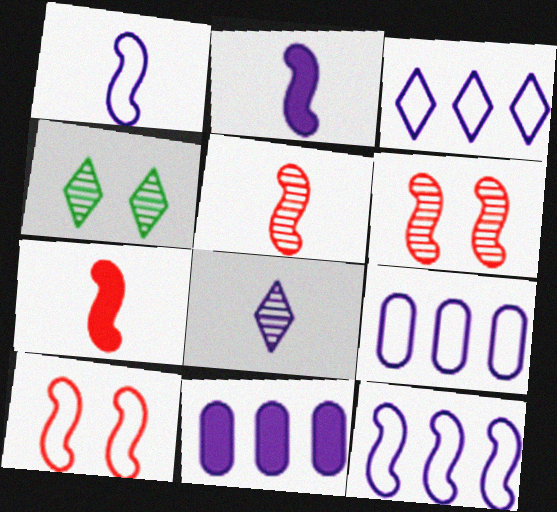[[3, 9, 12], 
[4, 7, 9]]